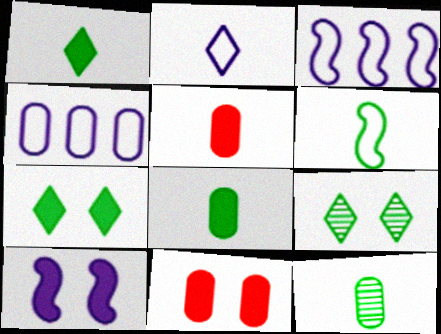[[1, 6, 12], 
[3, 5, 9], 
[4, 11, 12], 
[7, 10, 11]]